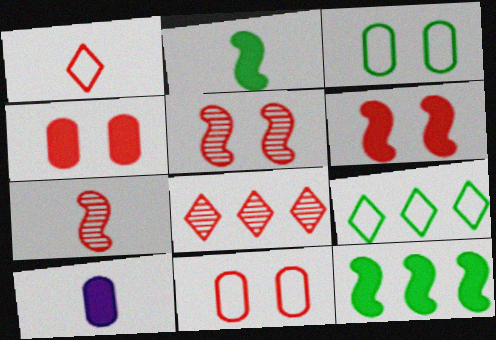[[5, 9, 10]]